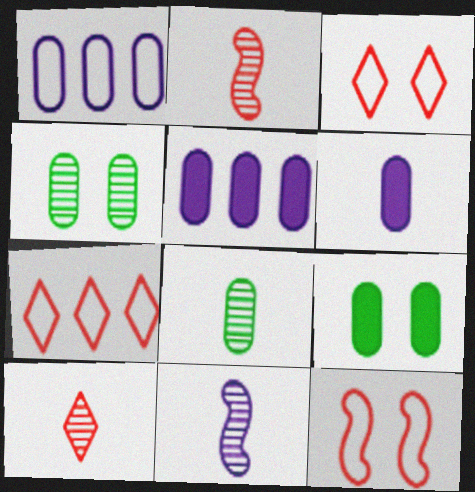[[7, 9, 11], 
[8, 10, 11]]